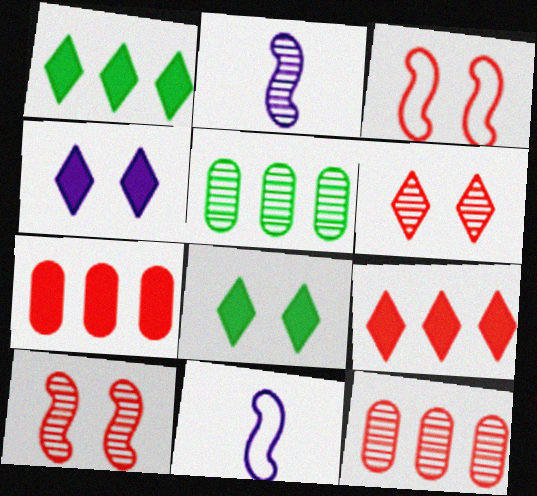[[2, 5, 6], 
[8, 11, 12]]